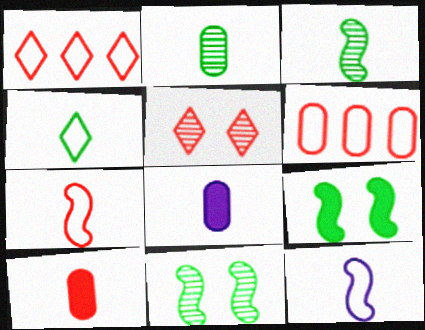[[1, 8, 11]]